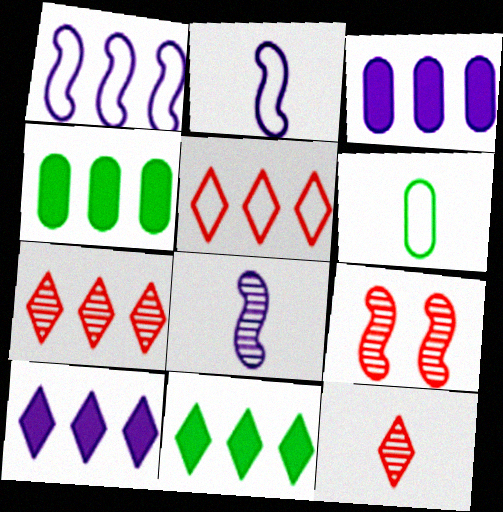[[1, 4, 7], 
[6, 9, 10]]